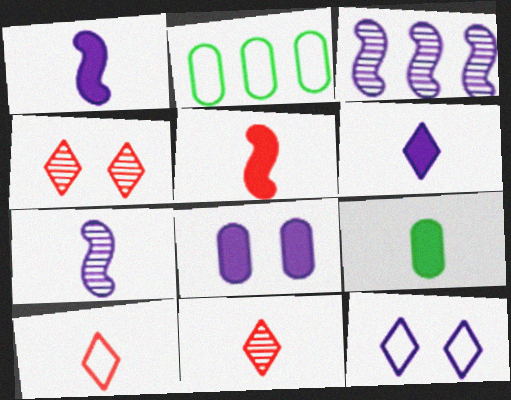[[1, 2, 4], 
[5, 6, 9], 
[7, 9, 10]]